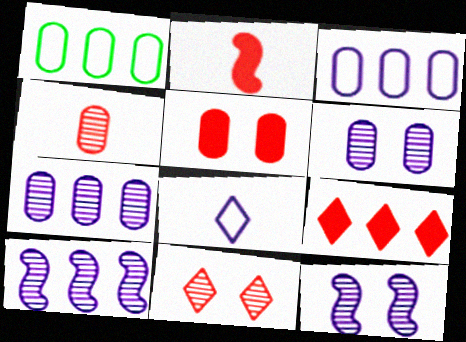[[1, 9, 10], 
[2, 5, 9]]